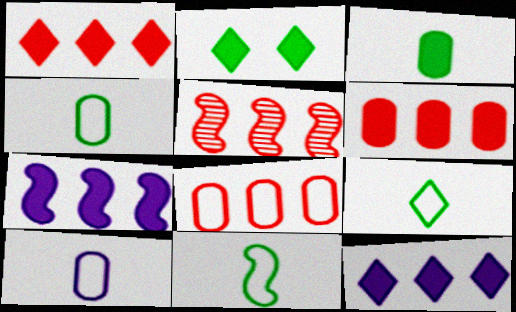[[1, 5, 8], 
[2, 5, 10], 
[4, 9, 11]]